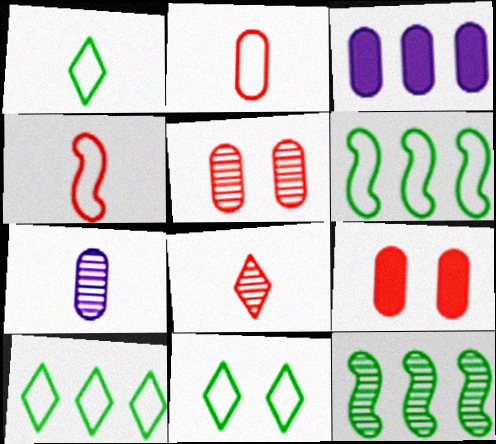[[1, 10, 11]]